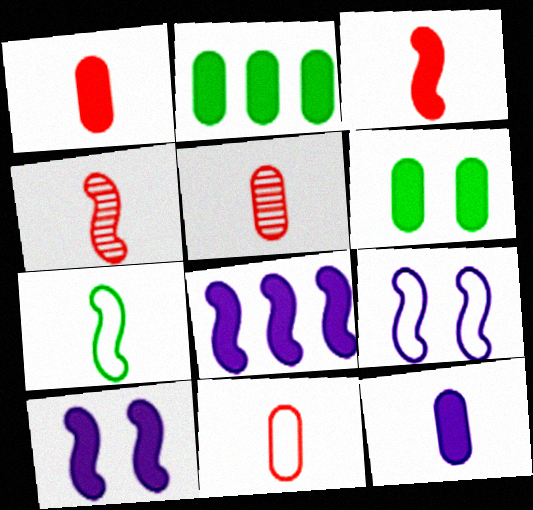[[1, 5, 11]]